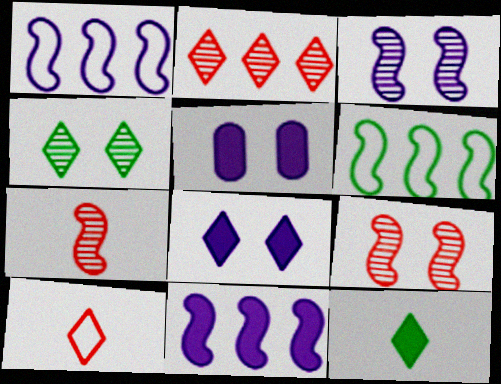[]